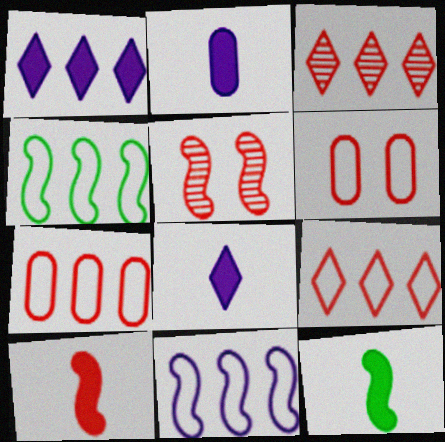[[3, 6, 10], 
[5, 11, 12]]